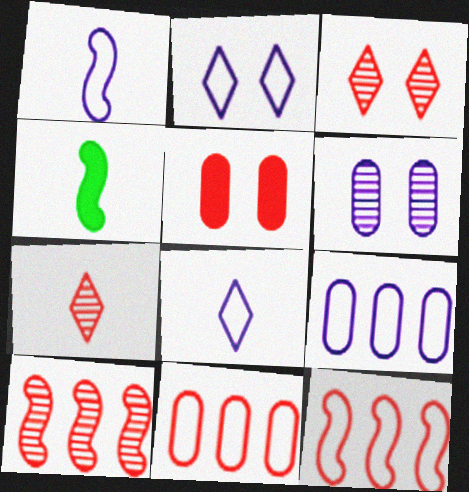[[1, 2, 9], 
[3, 4, 9], 
[5, 7, 12]]